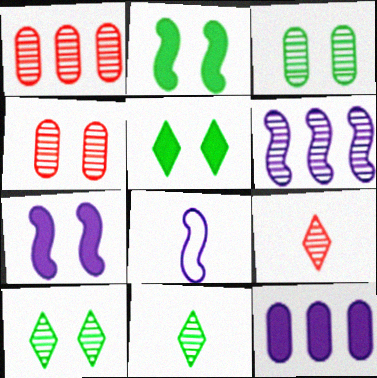[[1, 5, 8], 
[3, 6, 9], 
[4, 6, 11], 
[6, 7, 8]]